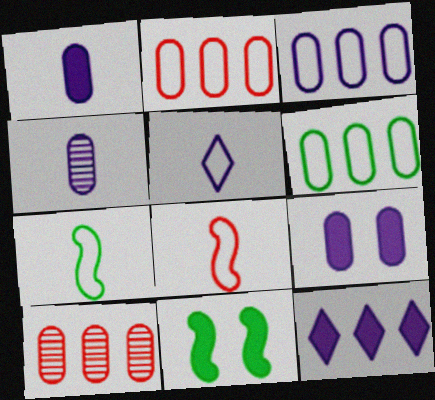[[2, 3, 6], 
[3, 4, 9], 
[5, 10, 11]]